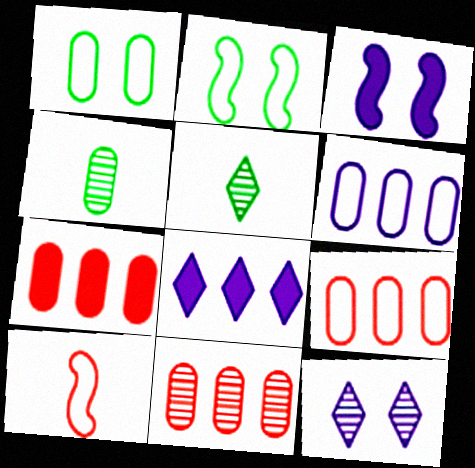[[3, 5, 9], 
[7, 9, 11]]